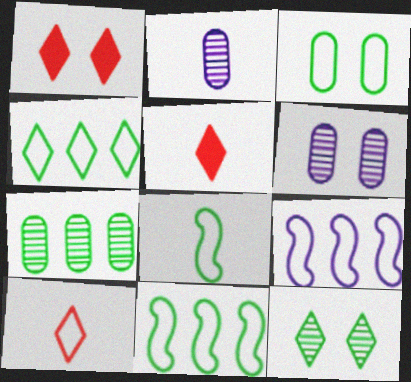[[1, 2, 11], 
[2, 5, 8], 
[3, 4, 8], 
[3, 9, 10], 
[5, 6, 11]]